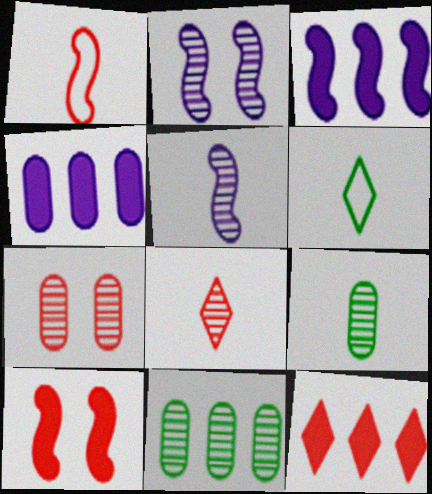[[1, 7, 12], 
[2, 8, 11], 
[3, 6, 7], 
[5, 8, 9]]